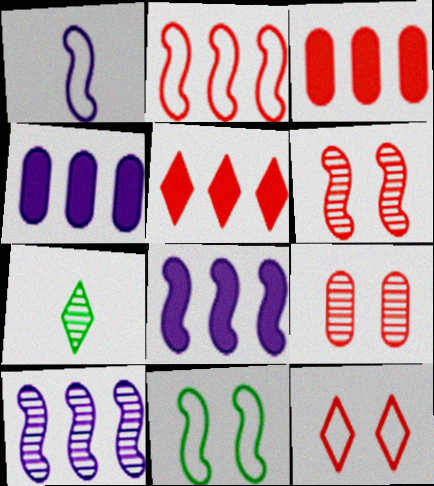[[1, 2, 11], 
[7, 9, 10]]